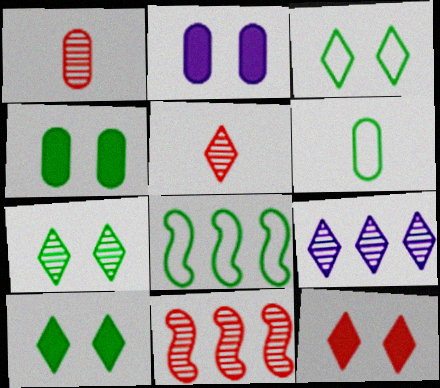[[2, 5, 8], 
[3, 6, 8], 
[3, 7, 10], 
[5, 7, 9]]